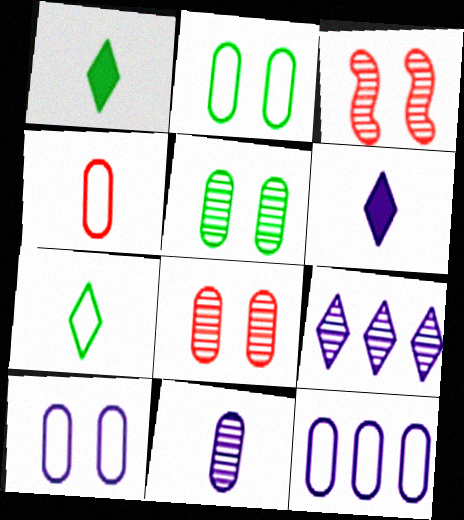[[1, 3, 12], 
[2, 4, 12]]